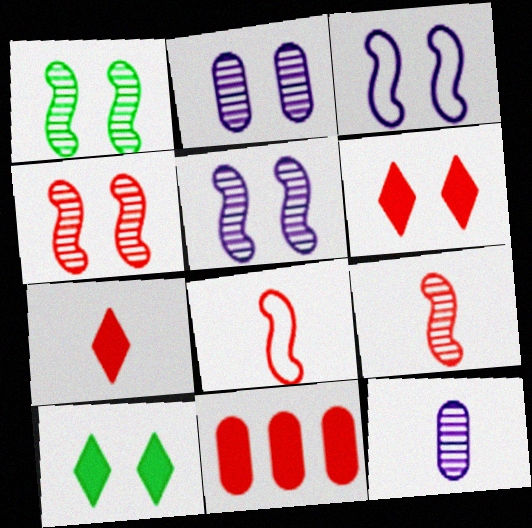[[1, 4, 5]]